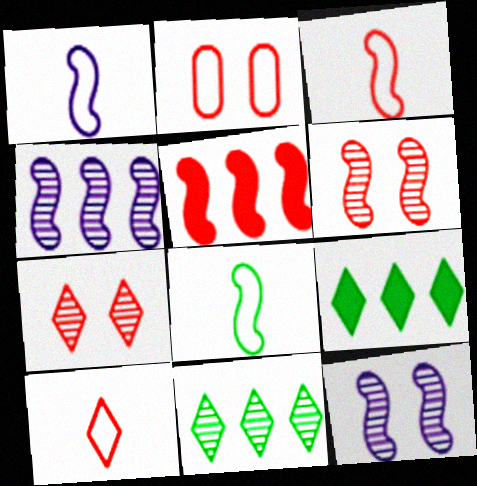[[1, 3, 8], 
[3, 5, 6], 
[5, 8, 12]]